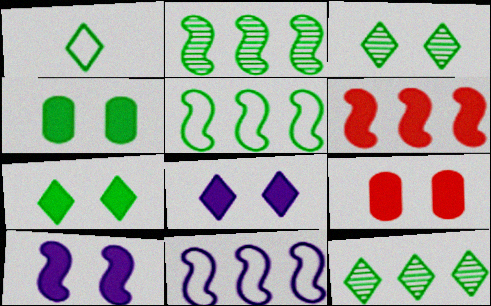[[1, 2, 4], 
[1, 7, 12], 
[2, 6, 11], 
[7, 9, 10]]